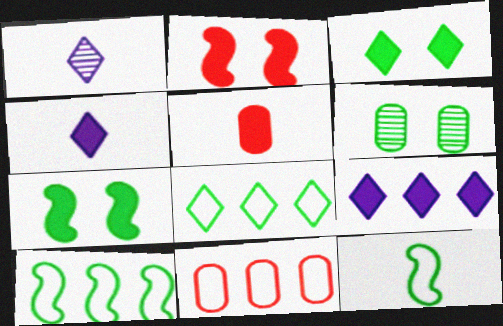[[1, 5, 12], 
[1, 7, 11], 
[5, 7, 9]]